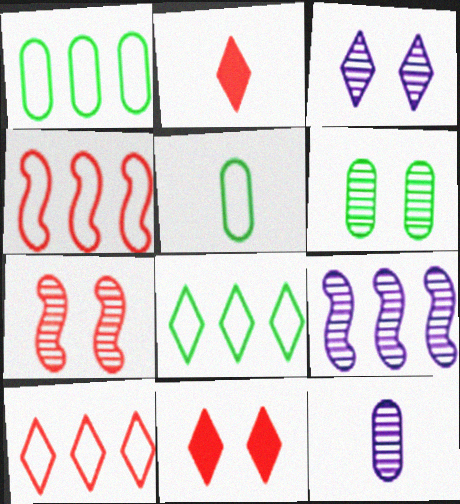[[2, 3, 8], 
[3, 6, 7], 
[3, 9, 12], 
[5, 9, 11]]